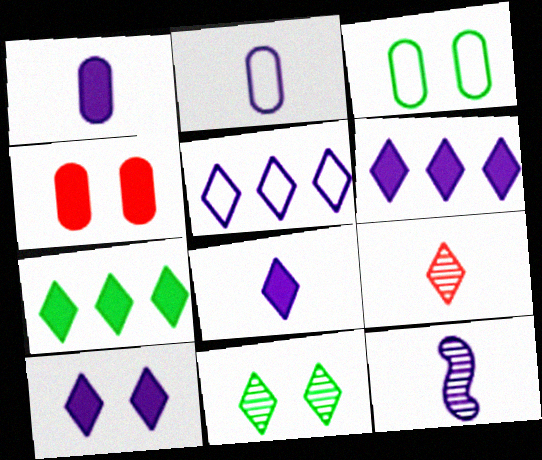[[2, 8, 12], 
[6, 8, 10]]